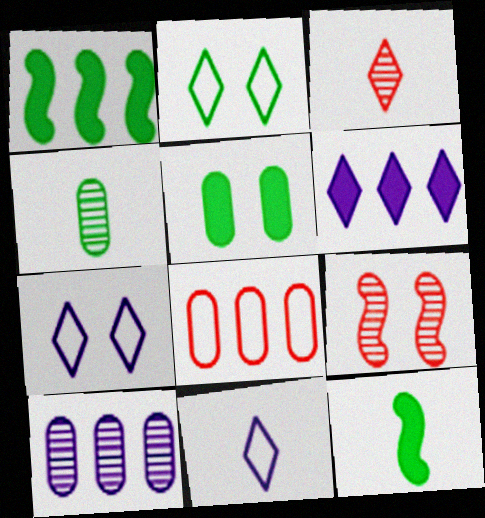[[1, 2, 4], 
[2, 3, 6], 
[5, 7, 9]]